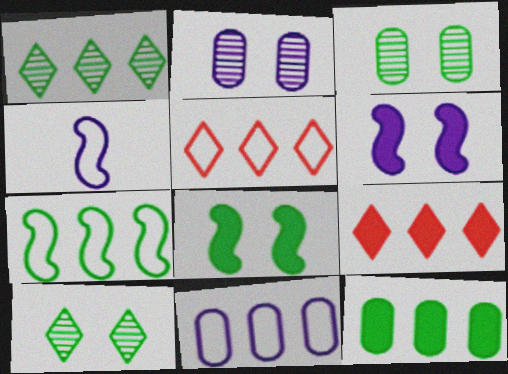[[1, 7, 12], 
[3, 4, 9], 
[5, 7, 11]]